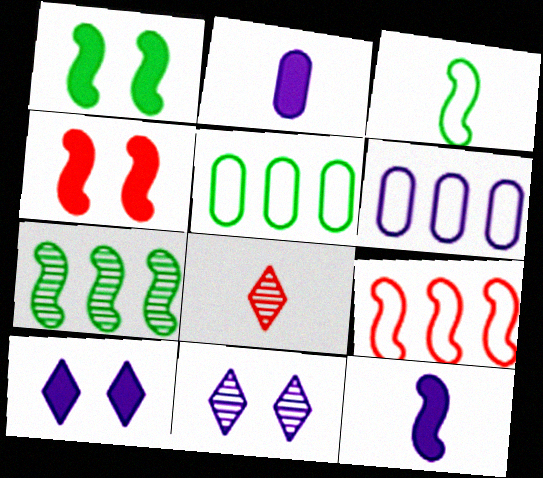[[1, 3, 7], 
[1, 6, 8], 
[2, 3, 8], 
[6, 11, 12]]